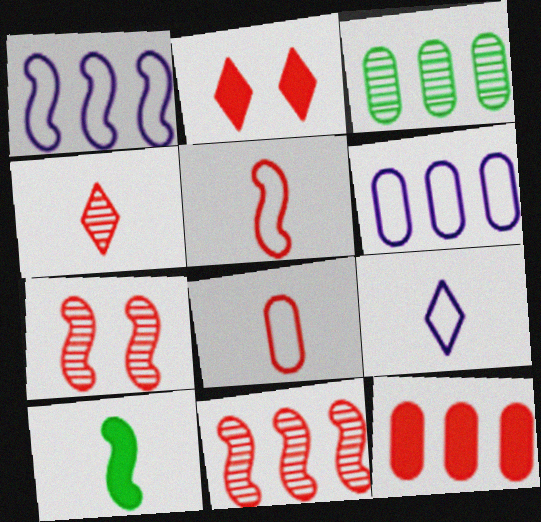[[1, 7, 10], 
[2, 8, 11], 
[3, 6, 12]]